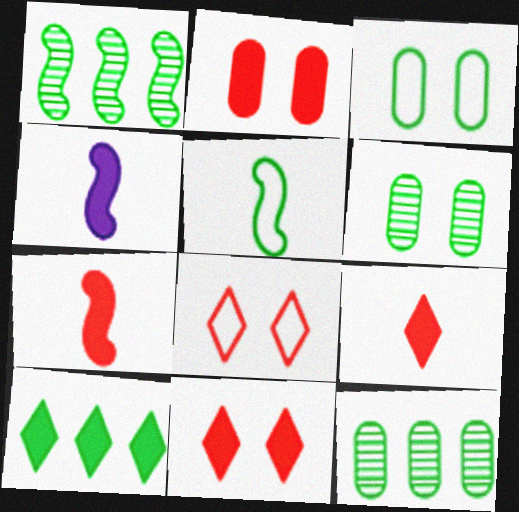[[2, 4, 10], 
[4, 8, 12], 
[5, 6, 10]]